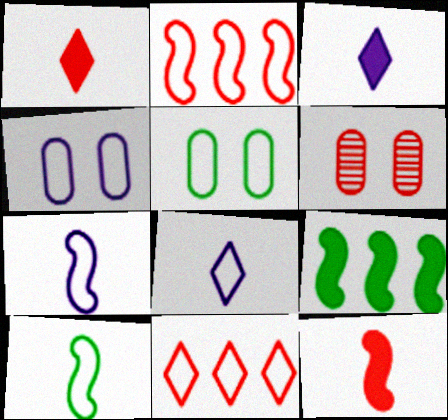[[1, 2, 6], 
[2, 5, 8], 
[4, 10, 11], 
[5, 7, 11], 
[6, 8, 9], 
[6, 11, 12]]